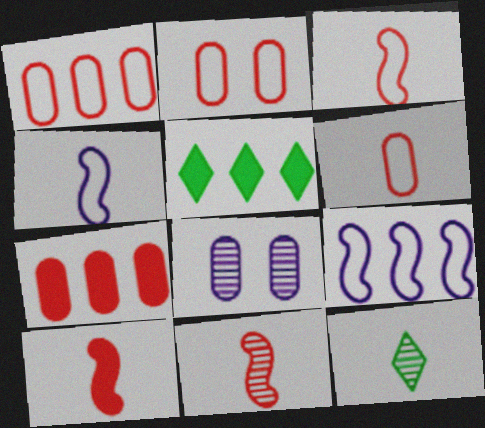[[1, 2, 6], 
[3, 5, 8], 
[3, 10, 11]]